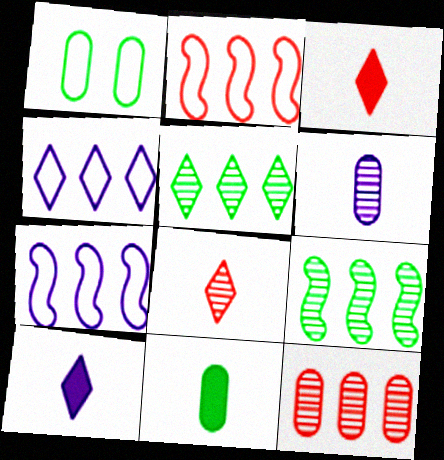[]